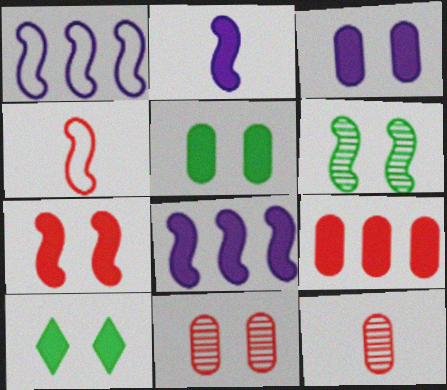[[1, 10, 12], 
[2, 9, 10], 
[3, 7, 10], 
[4, 6, 8]]